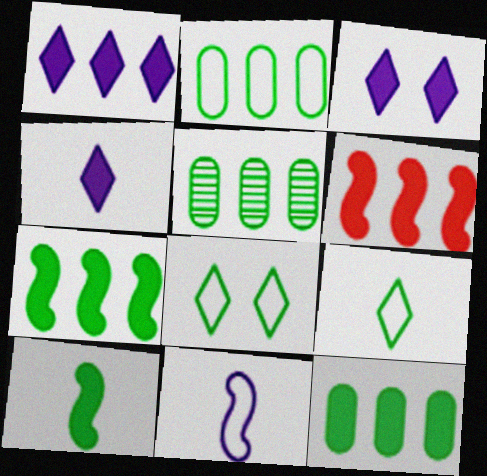[[1, 3, 4], 
[1, 6, 12], 
[2, 5, 12], 
[5, 8, 10]]